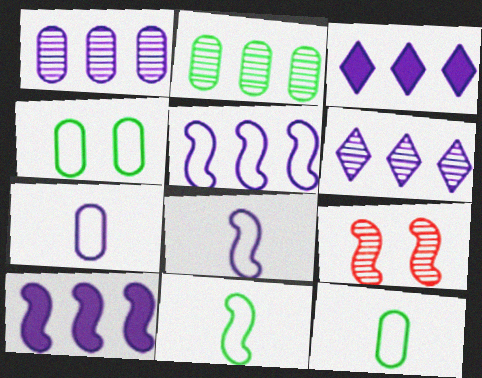[[1, 3, 5], 
[3, 9, 12], 
[9, 10, 11]]